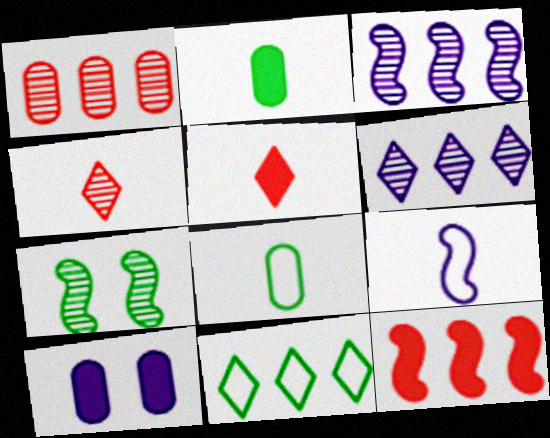[[1, 8, 10], 
[2, 4, 9], 
[2, 7, 11], 
[6, 9, 10], 
[7, 9, 12]]